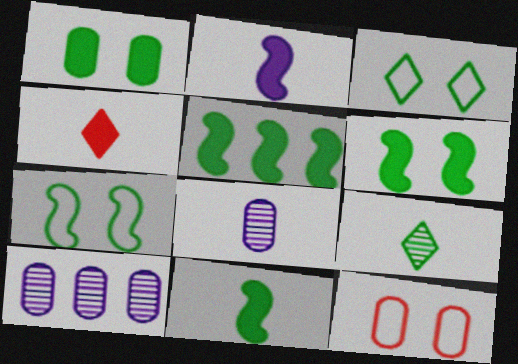[[4, 7, 10], 
[5, 6, 11]]